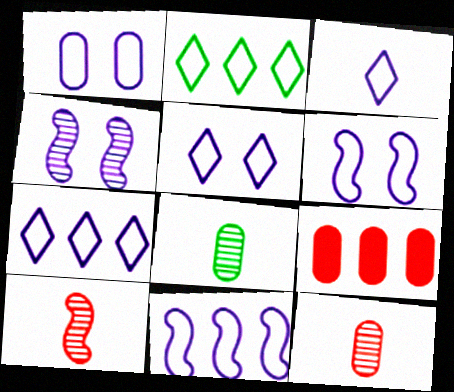[[1, 3, 11], 
[1, 5, 6], 
[1, 8, 9], 
[3, 5, 7]]